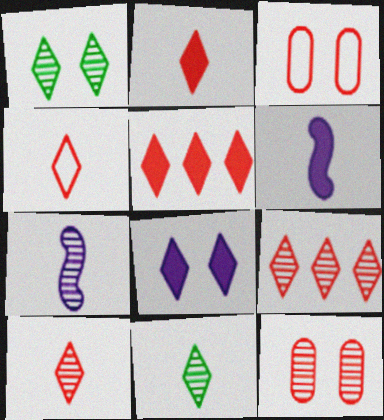[[2, 4, 10]]